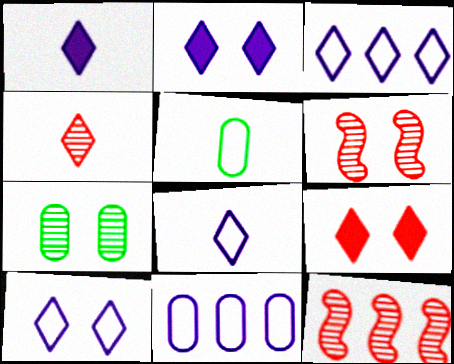[[2, 5, 12], 
[3, 8, 10]]